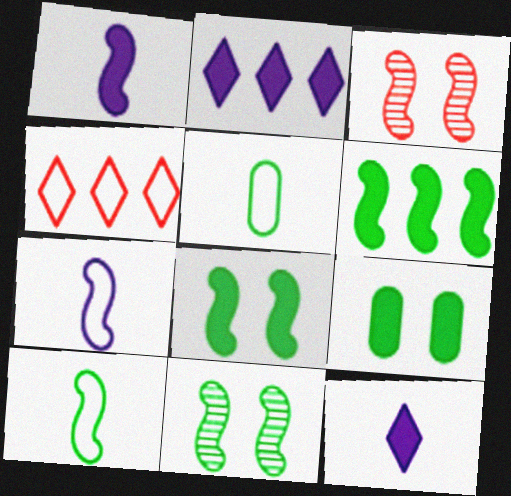[[2, 3, 5], 
[3, 6, 7], 
[6, 10, 11]]